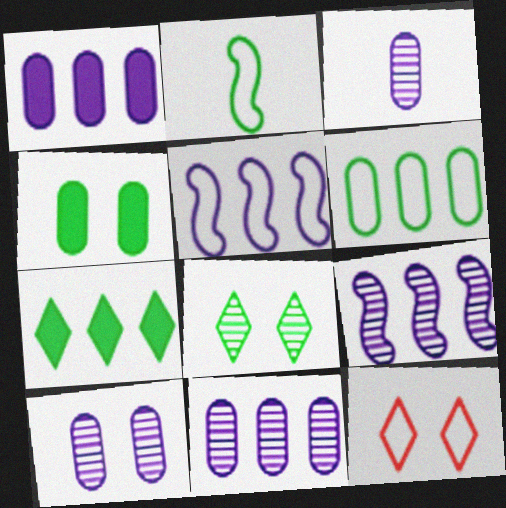[[3, 10, 11]]